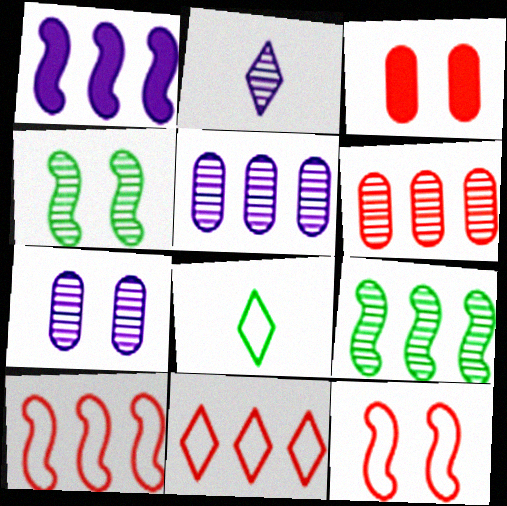[[1, 9, 10], 
[2, 4, 6]]